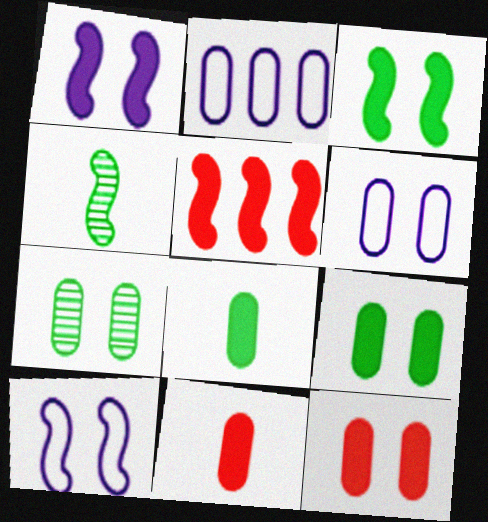[[2, 7, 11], 
[4, 5, 10], 
[6, 7, 12]]